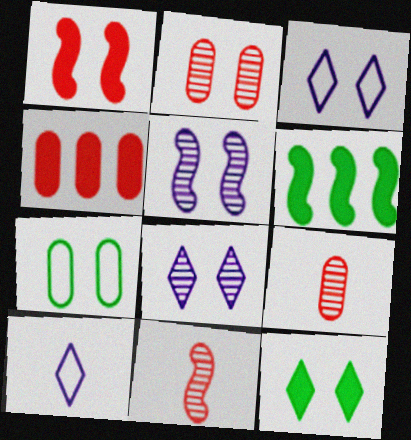[[1, 7, 8], 
[2, 6, 10], 
[3, 6, 9]]